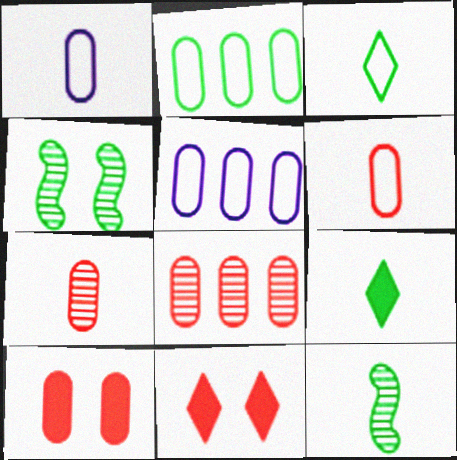[[2, 4, 9], 
[5, 11, 12], 
[6, 8, 10]]